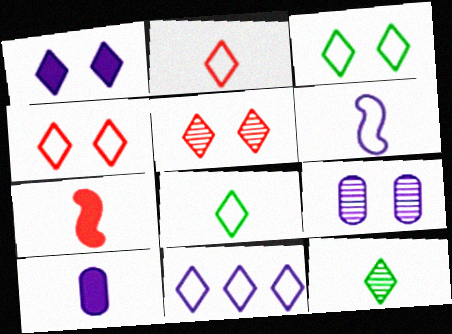[[1, 3, 5], 
[2, 3, 11], 
[4, 8, 11]]